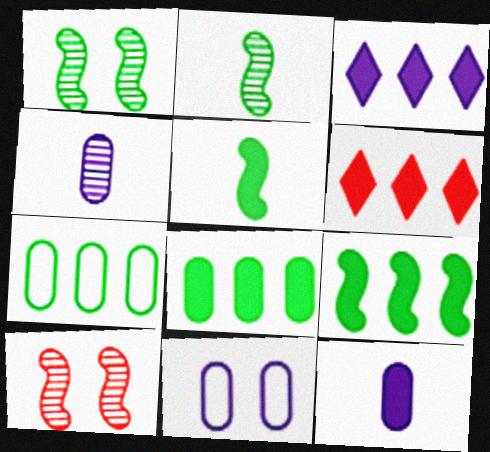[[2, 6, 11]]